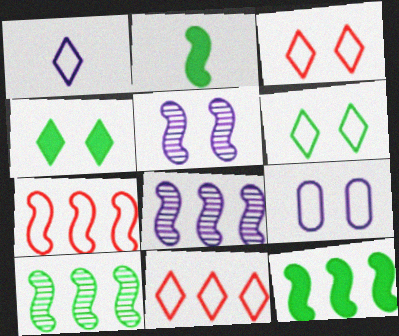[[1, 6, 11], 
[2, 5, 7], 
[7, 8, 12]]